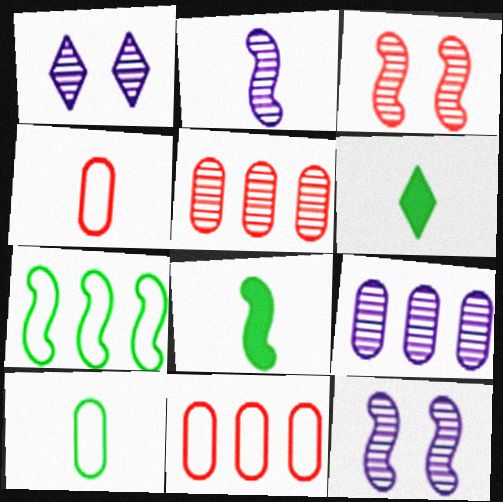[[1, 2, 9], 
[1, 8, 11], 
[2, 4, 6], 
[6, 11, 12]]